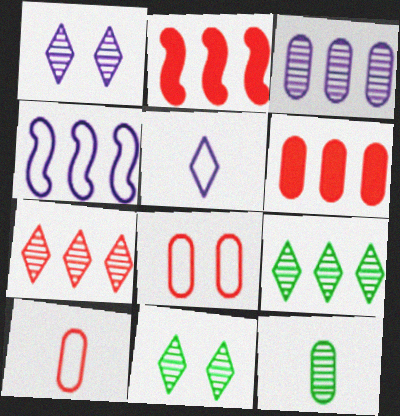[[4, 6, 9]]